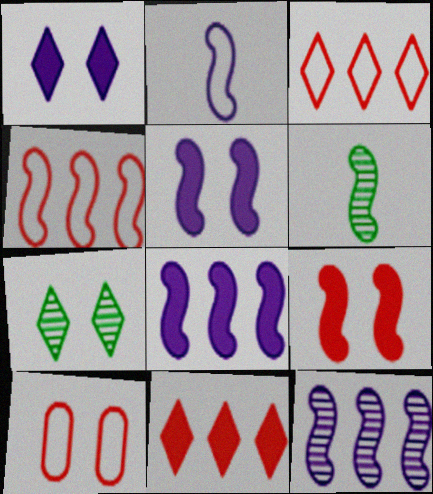[[2, 5, 12], 
[4, 5, 6], 
[5, 7, 10]]